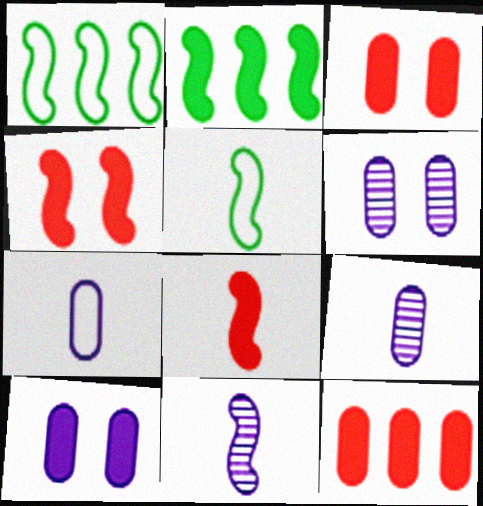[[1, 4, 11], 
[5, 8, 11]]